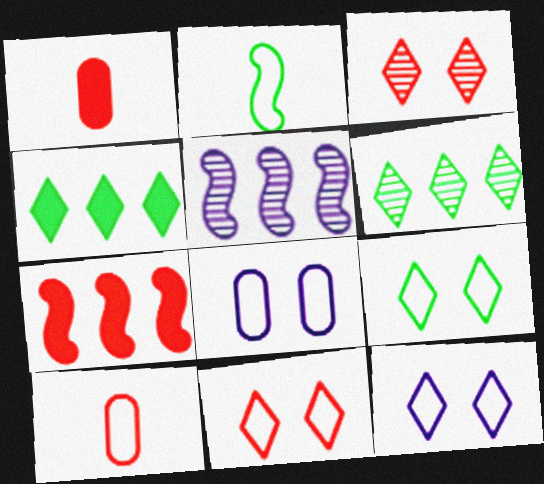[[1, 5, 9], 
[3, 7, 10], 
[9, 11, 12]]